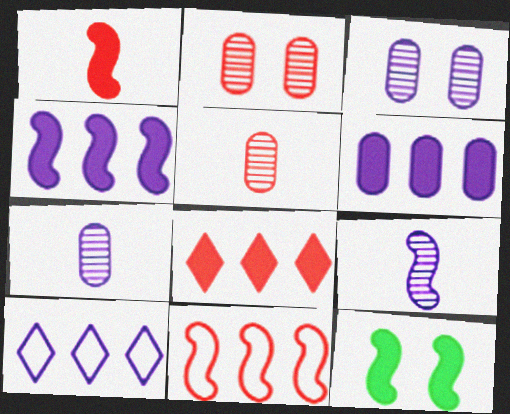[[1, 4, 12], 
[5, 10, 12], 
[9, 11, 12]]